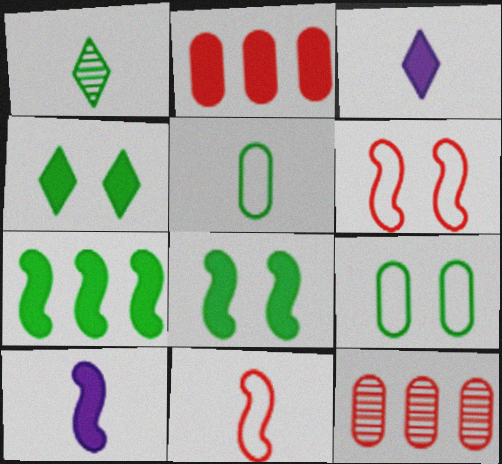[[1, 7, 9], 
[2, 3, 8], 
[2, 4, 10]]